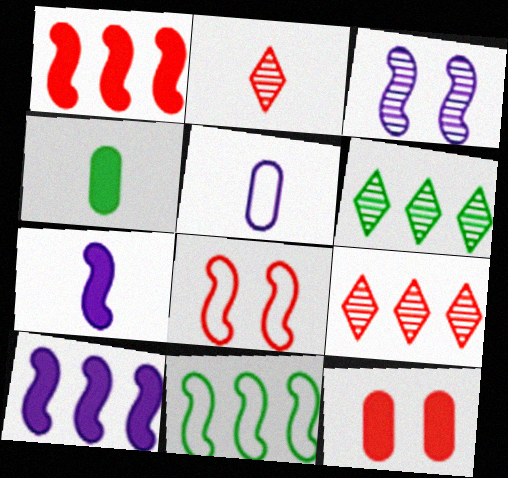[]